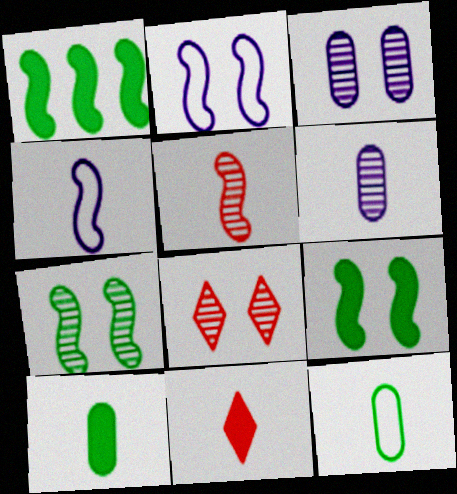[[1, 2, 5], 
[3, 7, 8]]